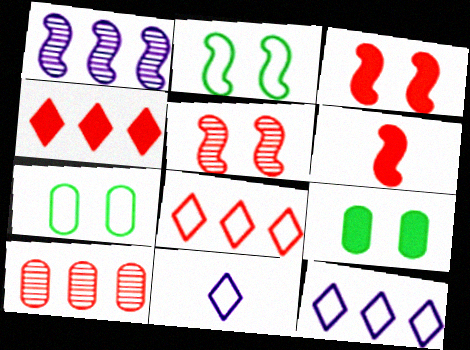[[1, 2, 6]]